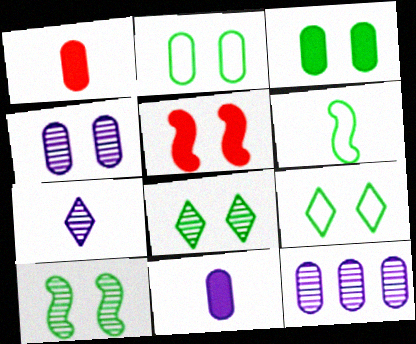[[1, 2, 12], 
[1, 6, 7], 
[3, 9, 10], 
[4, 5, 9]]